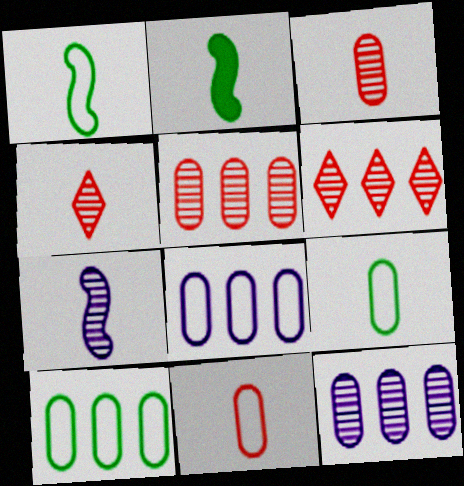[]